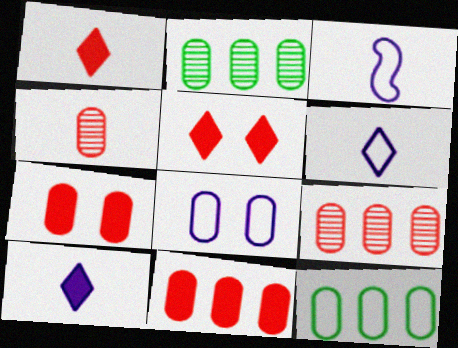[[2, 3, 5]]